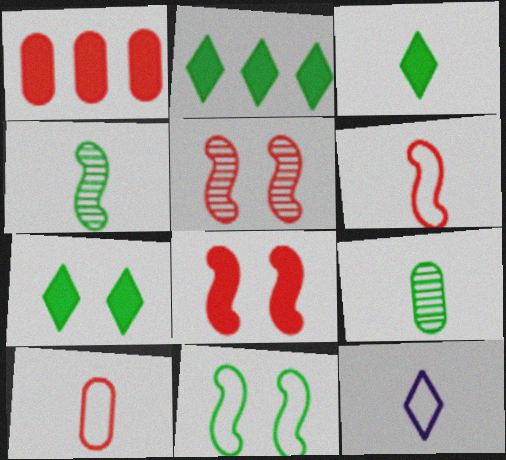[[2, 3, 7], 
[2, 9, 11]]